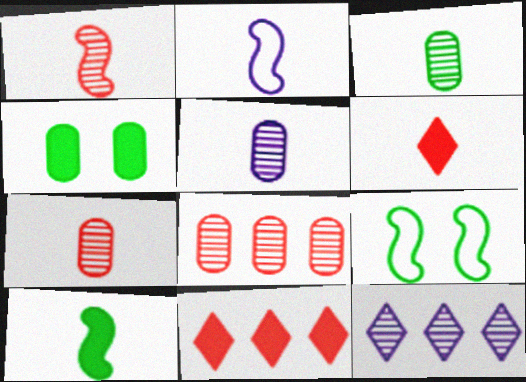[[1, 2, 10], 
[2, 3, 6], 
[3, 5, 7], 
[5, 9, 11]]